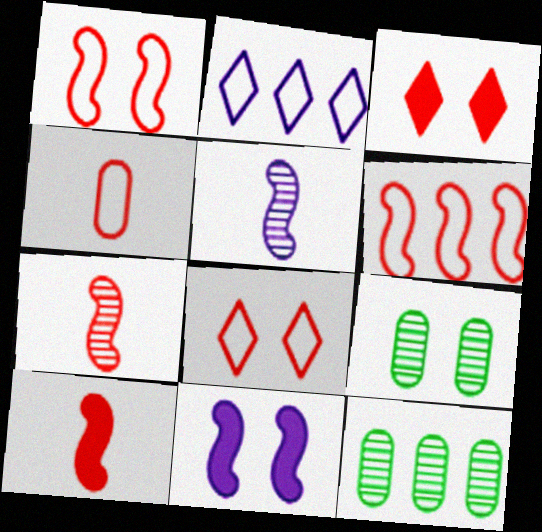[[2, 9, 10], 
[4, 6, 8], 
[8, 9, 11]]